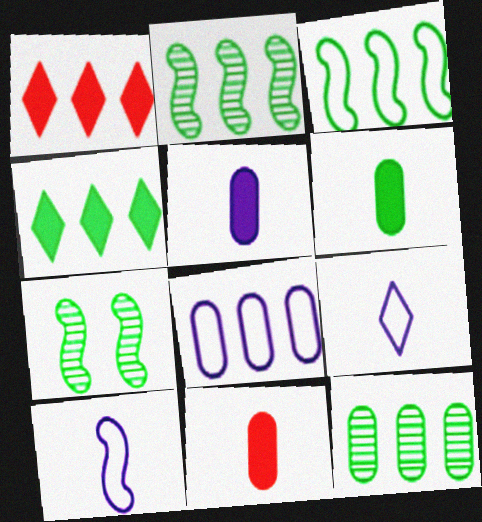[[1, 2, 8], 
[3, 4, 12], 
[5, 6, 11]]